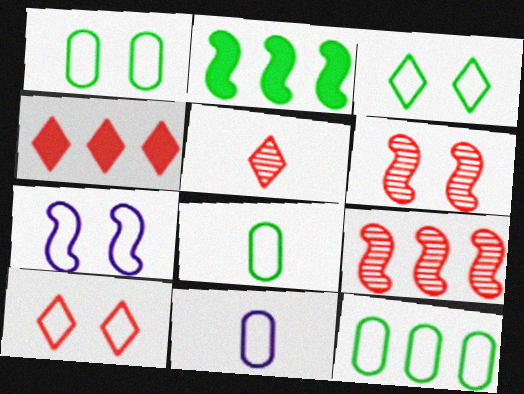[[1, 7, 10], 
[1, 8, 12], 
[4, 5, 10]]